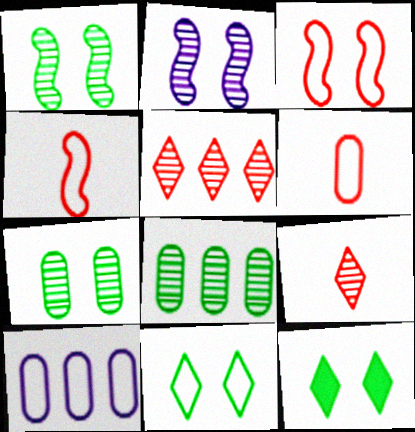[[2, 8, 9], 
[4, 10, 11]]